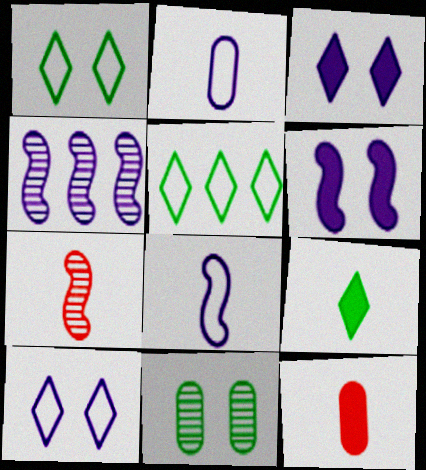[[1, 4, 12], 
[2, 3, 4], 
[2, 7, 9], 
[4, 6, 8]]